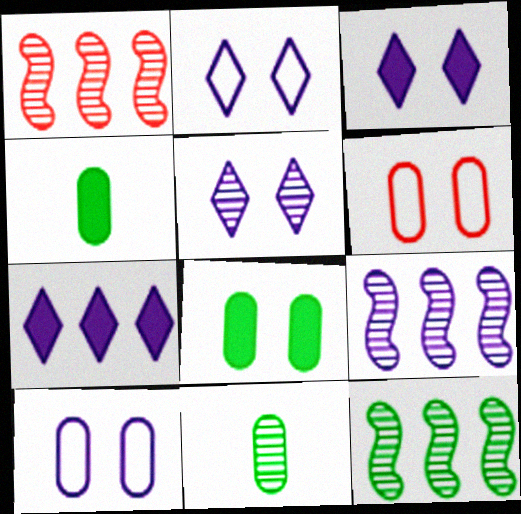[[1, 2, 4], 
[1, 5, 11], 
[1, 9, 12], 
[2, 3, 5]]